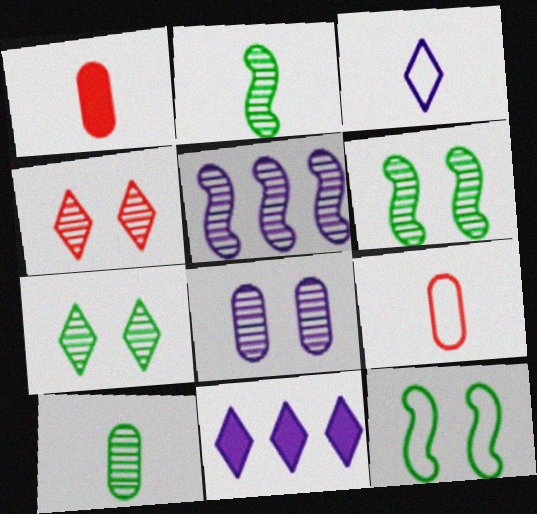[[1, 2, 3], 
[4, 5, 10], 
[4, 6, 8], 
[6, 9, 11]]